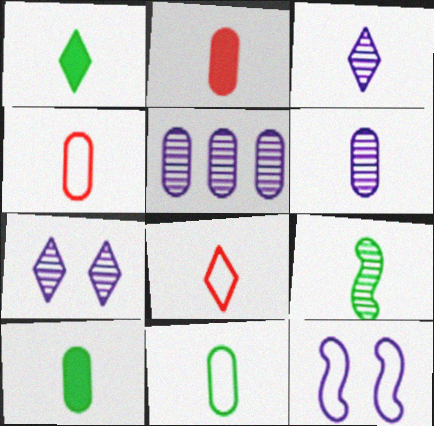[[1, 3, 8], 
[1, 9, 11], 
[2, 6, 11], 
[4, 6, 10]]